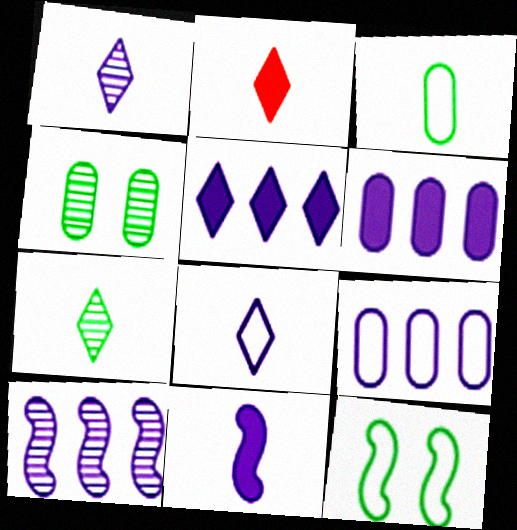[[2, 7, 8], 
[5, 9, 10]]